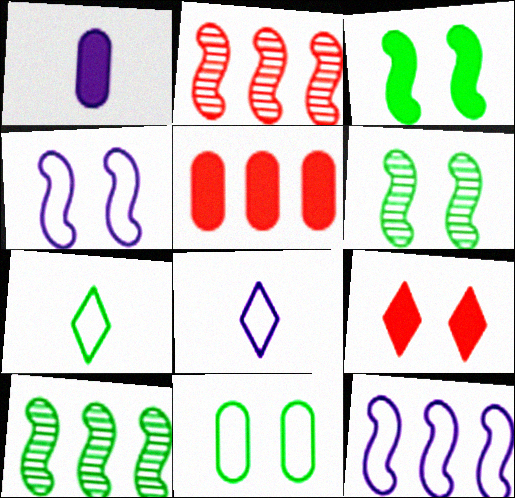[[5, 6, 8]]